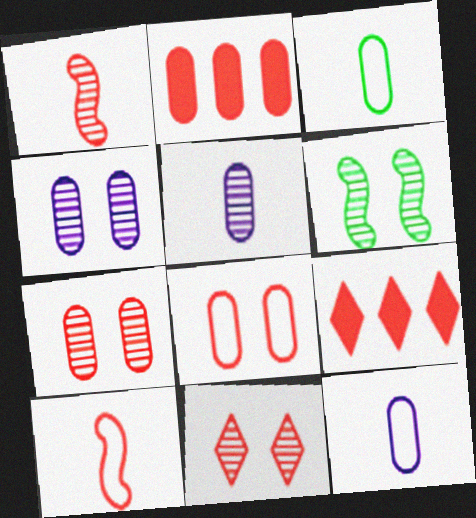[[1, 8, 9], 
[2, 3, 4], 
[2, 10, 11], 
[4, 6, 11], 
[6, 9, 12], 
[7, 9, 10]]